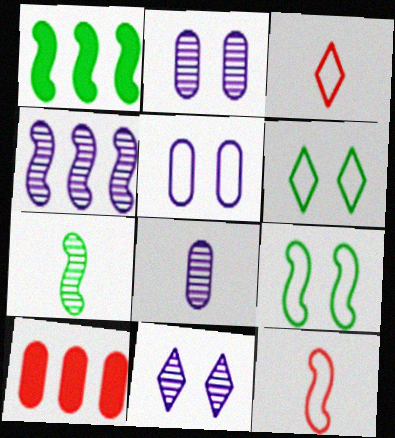[[1, 2, 3], 
[1, 7, 9], 
[4, 8, 11]]